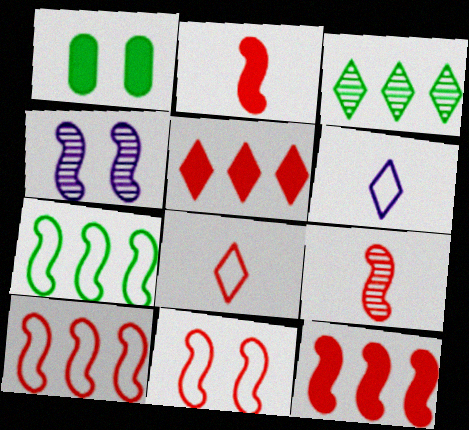[[2, 4, 7], 
[9, 11, 12]]